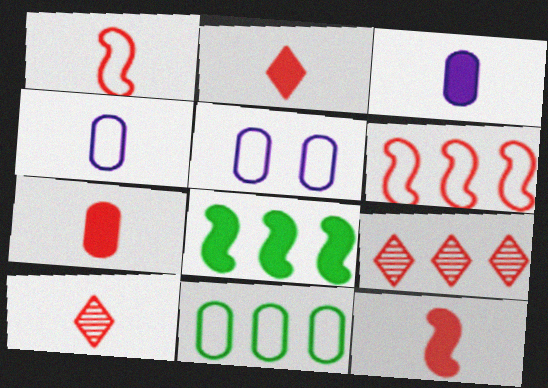[[1, 7, 10], 
[2, 7, 12], 
[5, 8, 10]]